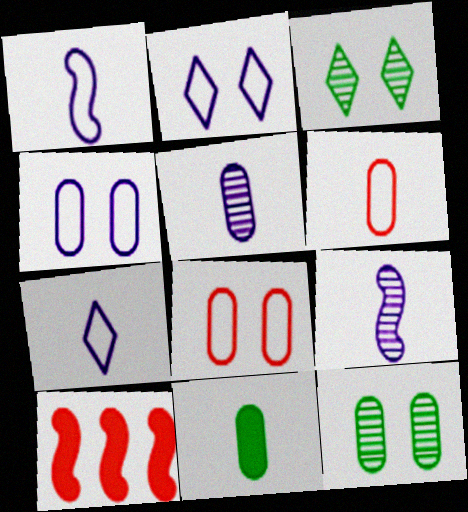[[5, 6, 11], 
[7, 10, 12]]